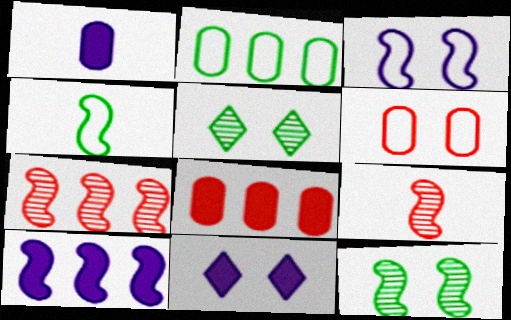[[1, 10, 11], 
[2, 9, 11], 
[6, 11, 12]]